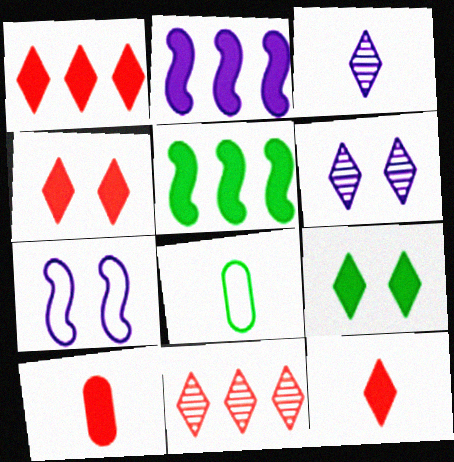[[1, 4, 12], 
[2, 9, 10]]